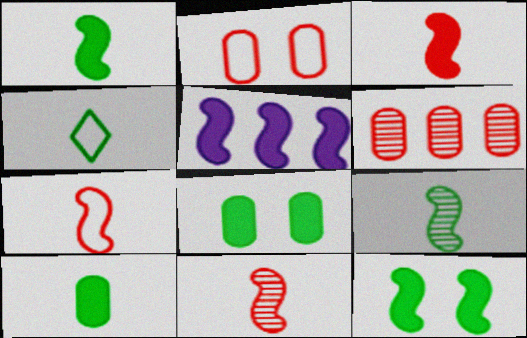[[3, 5, 12], 
[3, 7, 11], 
[4, 9, 10]]